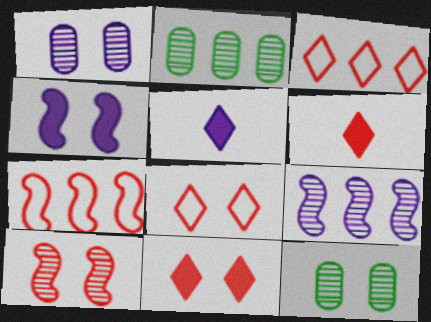[[4, 8, 12], 
[5, 7, 12]]